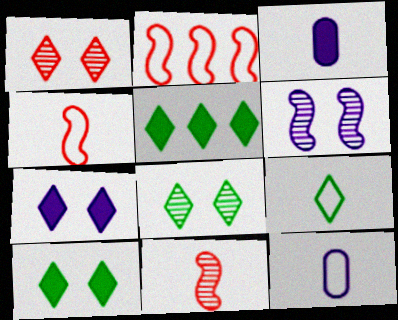[[2, 3, 8], 
[3, 9, 11], 
[4, 9, 12], 
[5, 8, 9]]